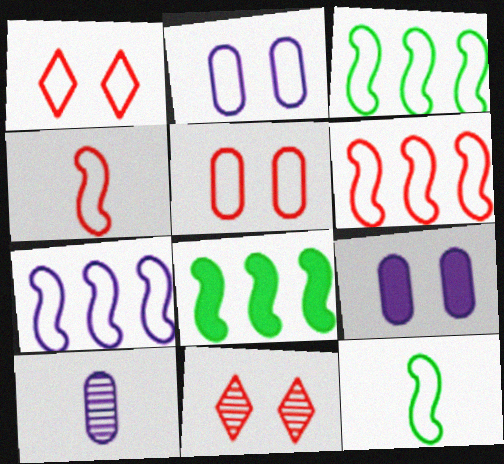[[1, 8, 10], 
[3, 6, 7]]